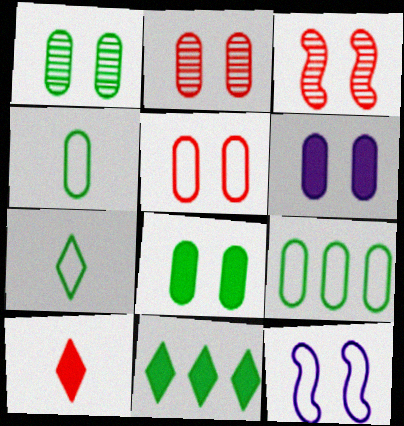[[1, 5, 6]]